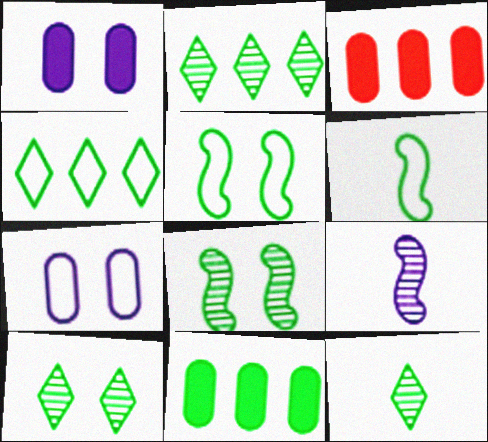[[2, 10, 12], 
[5, 11, 12], 
[6, 10, 11]]